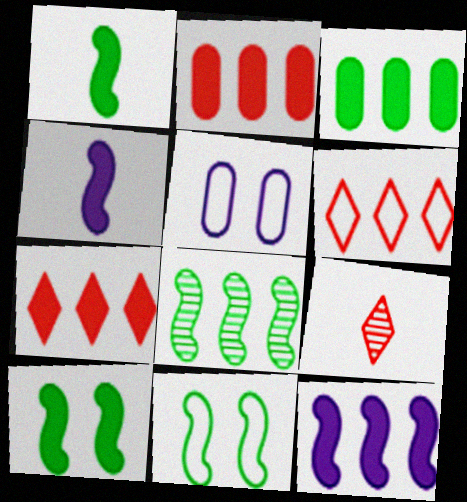[[1, 8, 11], 
[3, 7, 12]]